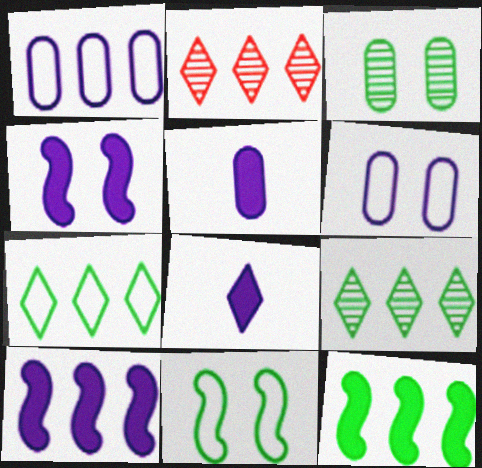[[1, 2, 12], 
[2, 5, 11]]